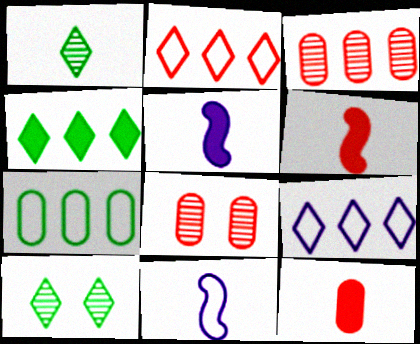[[1, 11, 12], 
[2, 6, 8], 
[4, 8, 11]]